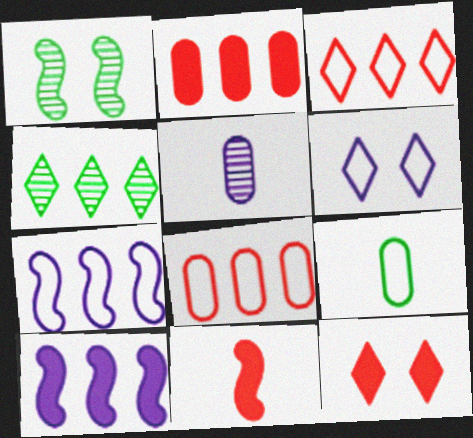[[1, 7, 11], 
[2, 4, 7], 
[2, 11, 12], 
[4, 8, 10], 
[5, 6, 10]]